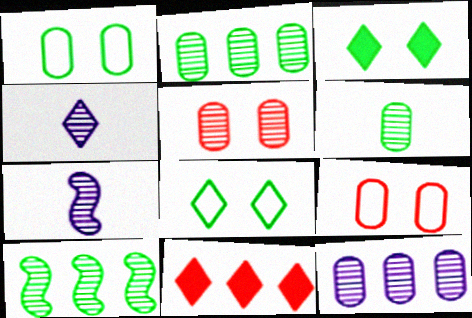[[1, 7, 11], 
[4, 5, 10], 
[4, 8, 11], 
[5, 6, 12]]